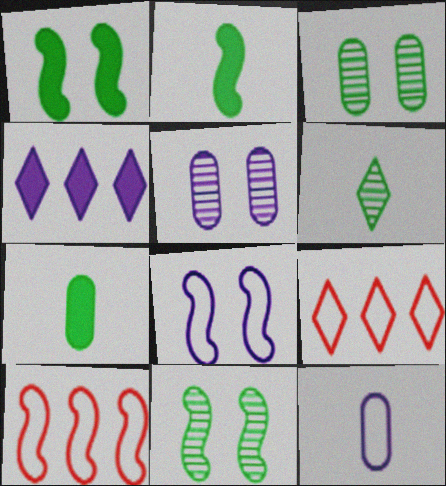[[2, 5, 9]]